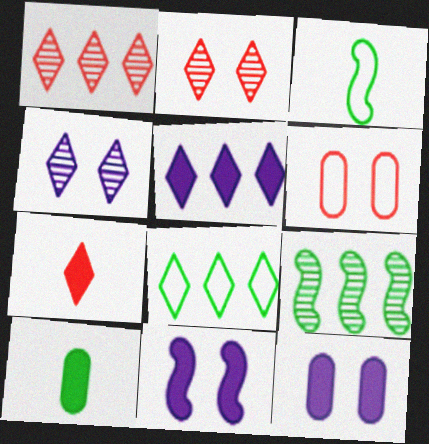[[1, 3, 12], 
[1, 5, 8], 
[4, 7, 8]]